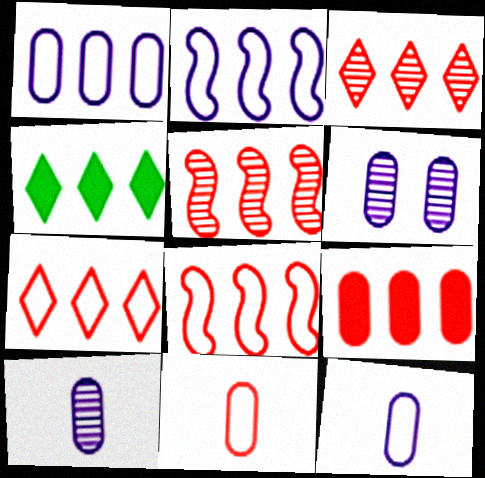[[1, 4, 5], 
[3, 8, 9], 
[5, 7, 9]]